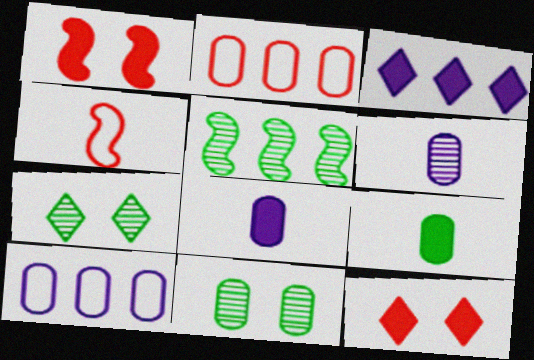[[1, 3, 9], 
[2, 3, 5], 
[2, 8, 11], 
[3, 4, 11]]